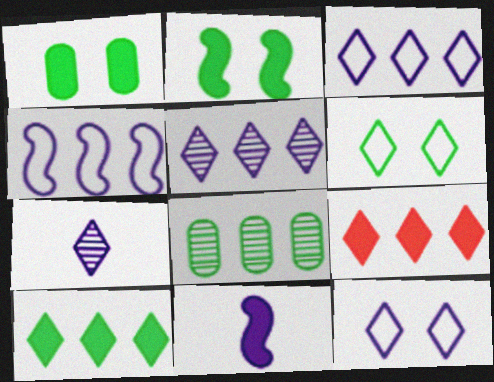[[1, 9, 11], 
[4, 8, 9], 
[6, 7, 9]]